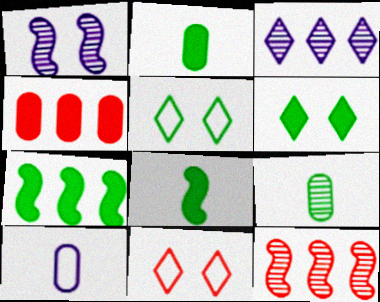[[2, 6, 7], 
[5, 7, 9], 
[6, 10, 12]]